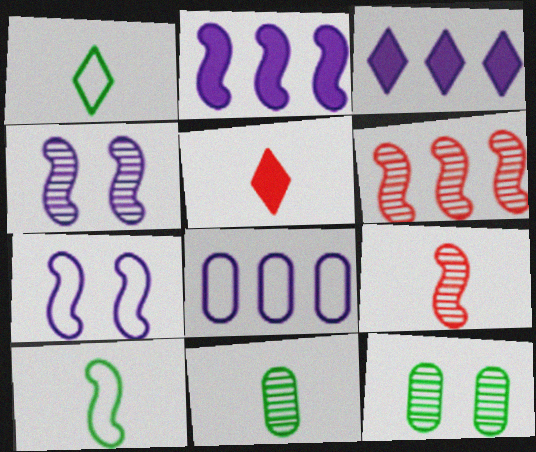[]